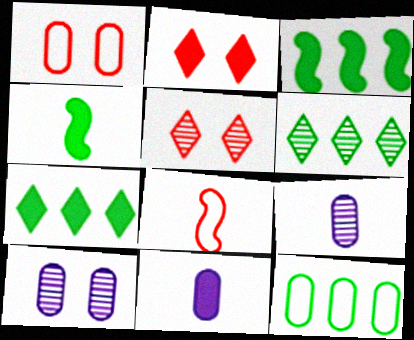[[2, 3, 11], 
[3, 6, 12], 
[7, 8, 10]]